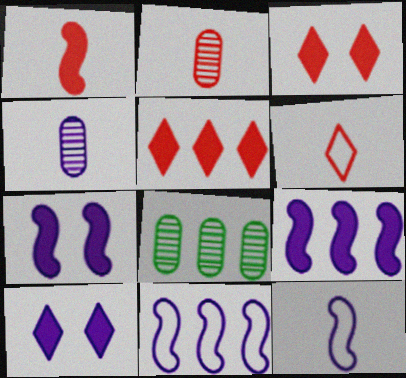[[1, 2, 6], 
[3, 8, 12], 
[4, 10, 11], 
[5, 8, 11], 
[6, 7, 8]]